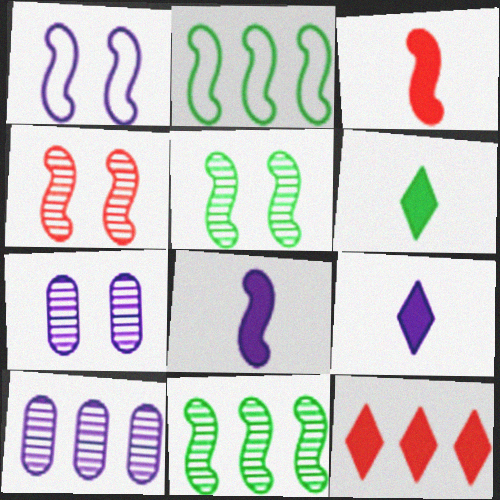[[1, 3, 11], 
[1, 9, 10], 
[2, 4, 8], 
[2, 10, 12]]